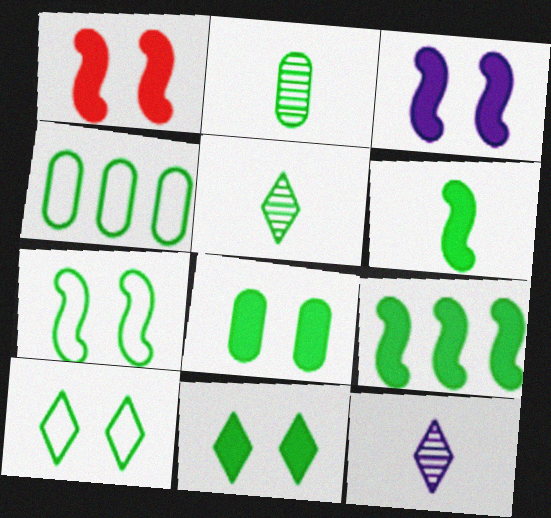[[1, 4, 12], 
[2, 4, 8], 
[2, 9, 10]]